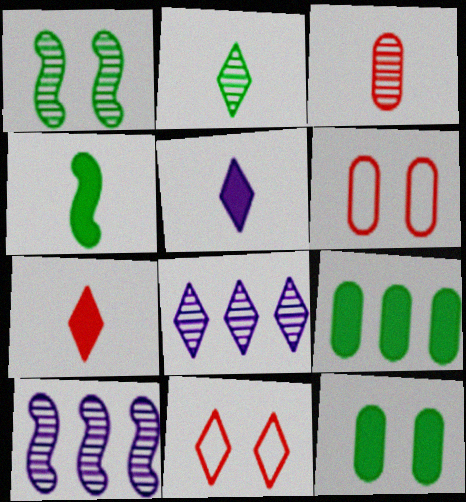[[1, 3, 8], 
[4, 6, 8]]